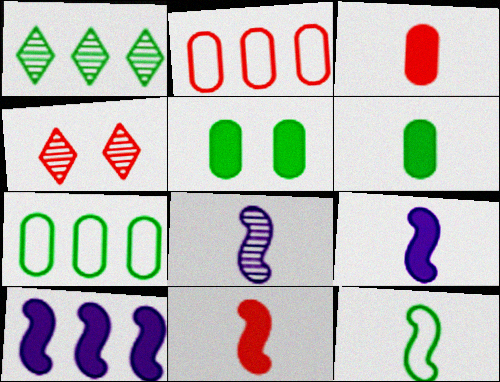[[1, 2, 10], 
[1, 5, 12], 
[2, 4, 11], 
[4, 7, 9], 
[8, 11, 12]]